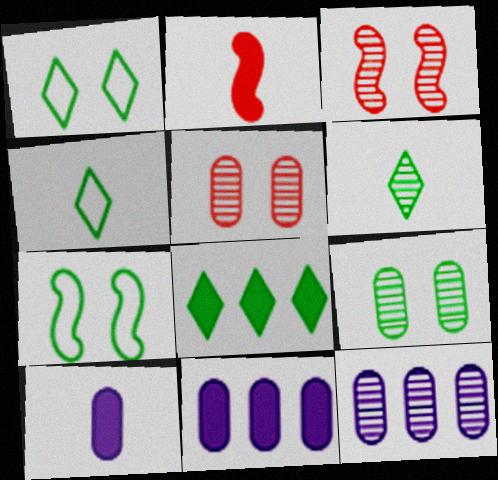[[1, 2, 12], 
[1, 6, 8], 
[3, 4, 11], 
[3, 6, 12]]